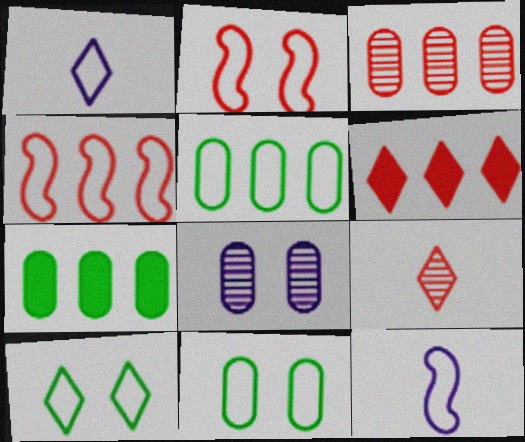[[1, 2, 5], 
[1, 4, 11], 
[3, 4, 6]]